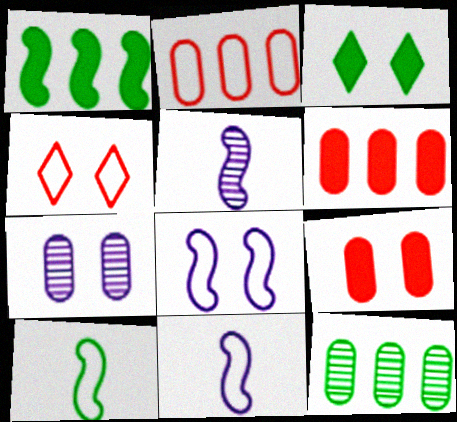[[2, 3, 5], 
[3, 10, 12]]